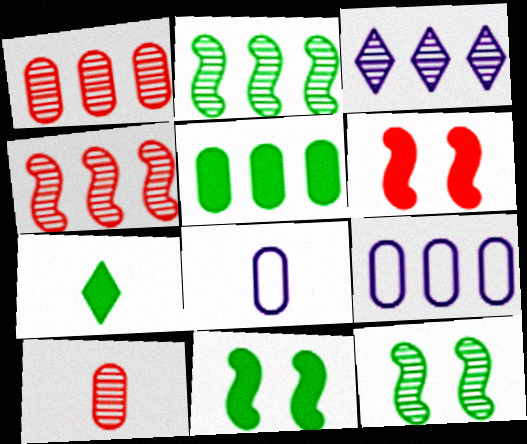[[1, 2, 3], 
[1, 5, 9], 
[3, 10, 12], 
[5, 7, 11]]